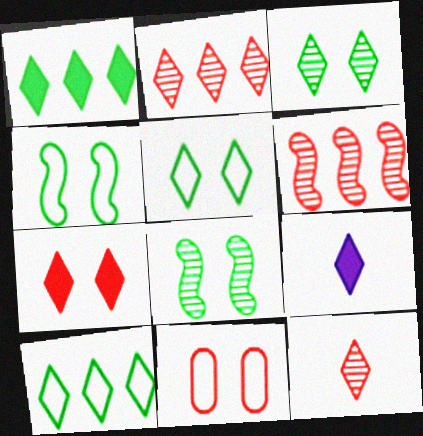[[1, 7, 9], 
[2, 5, 9]]